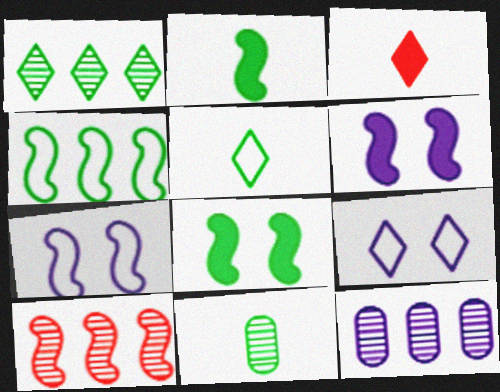[[1, 3, 9], 
[1, 10, 12], 
[2, 5, 11], 
[2, 7, 10]]